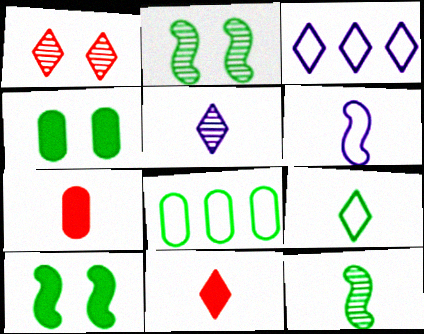[[2, 3, 7], 
[5, 9, 11]]